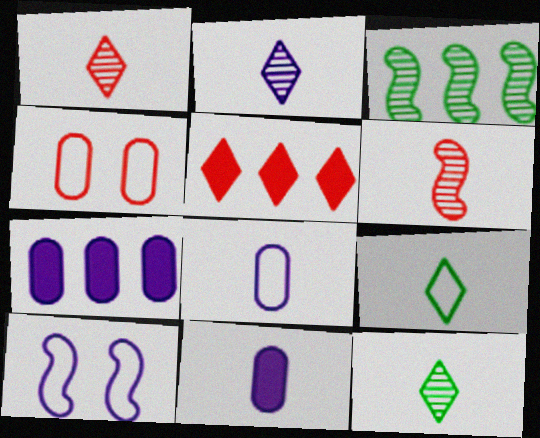[[1, 2, 12], 
[2, 7, 10], 
[4, 5, 6], 
[6, 9, 11]]